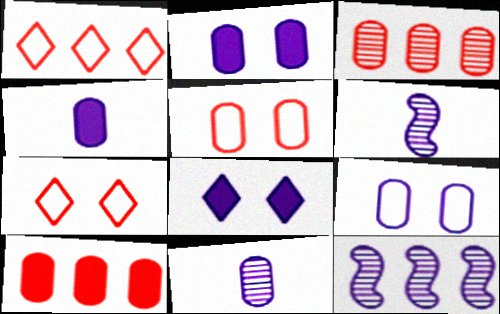[]